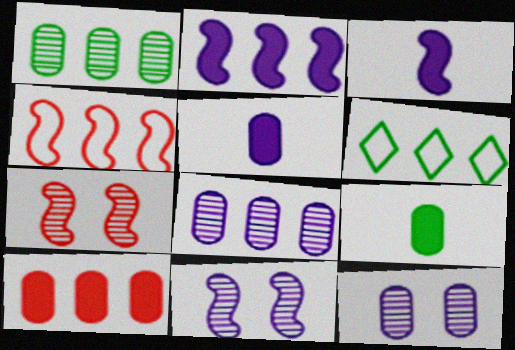[[5, 6, 7]]